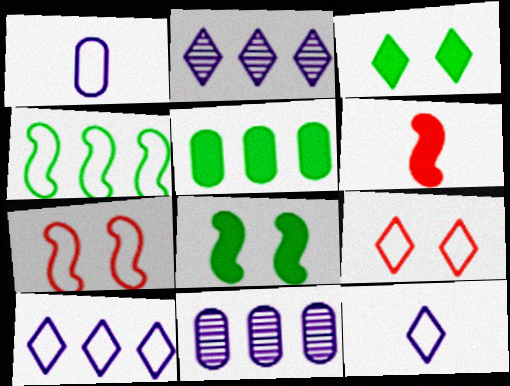[[1, 4, 9]]